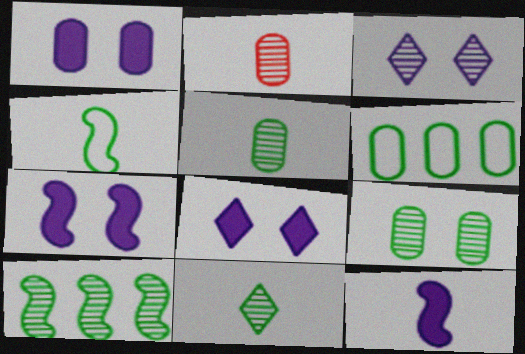[[1, 2, 6], 
[1, 7, 8], 
[2, 3, 10], 
[9, 10, 11]]